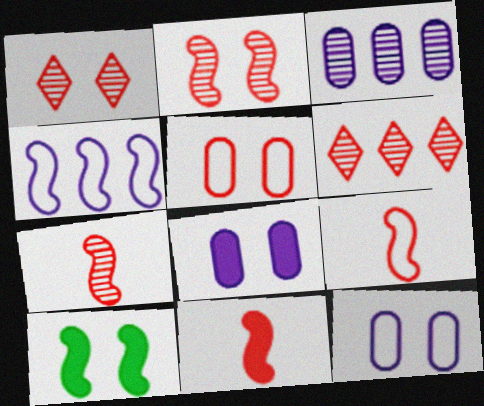[[1, 10, 12], 
[4, 7, 10], 
[5, 6, 11], 
[7, 9, 11]]